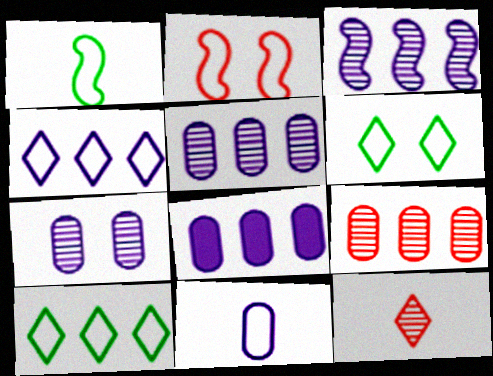[[2, 10, 11], 
[3, 4, 8], 
[7, 8, 11]]